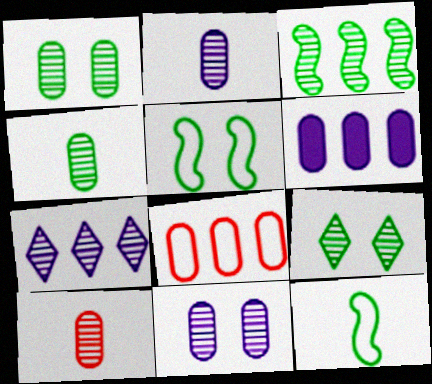[[2, 4, 10], 
[3, 4, 9]]